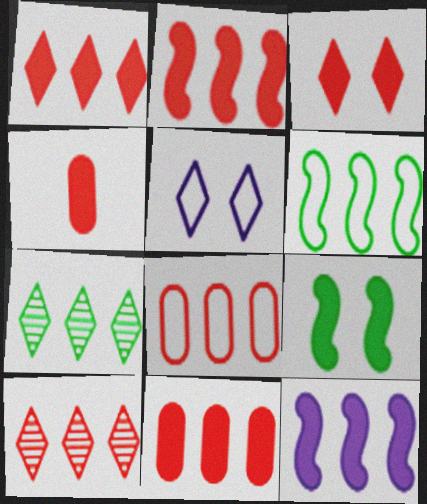[[1, 2, 11], 
[2, 3, 4], 
[2, 8, 10], 
[7, 8, 12]]